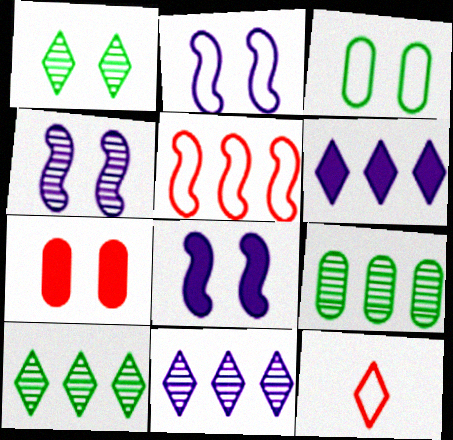[[1, 2, 7], 
[1, 6, 12], 
[2, 4, 8], 
[5, 6, 9], 
[8, 9, 12]]